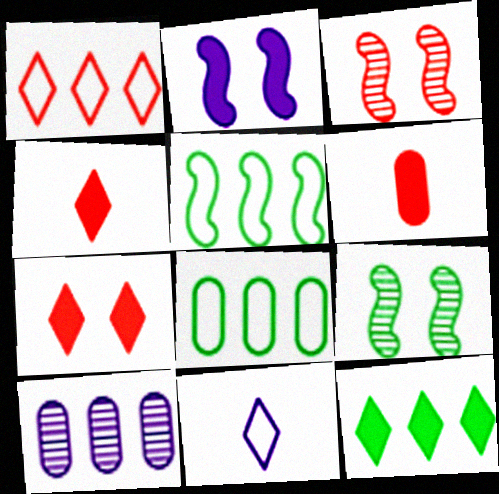[[1, 3, 6], 
[2, 6, 12], 
[2, 10, 11]]